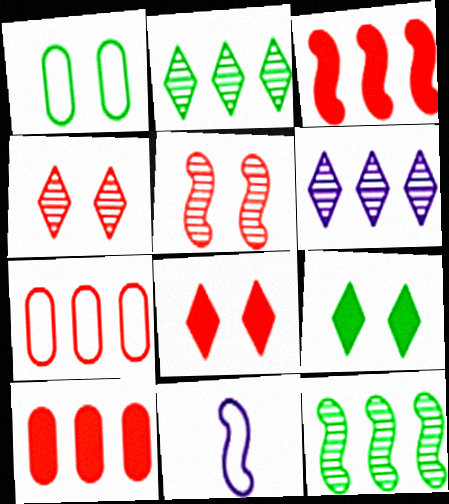[]